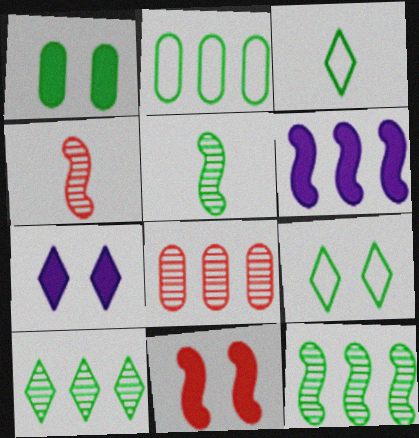[[1, 3, 12], 
[1, 7, 11], 
[2, 4, 7]]